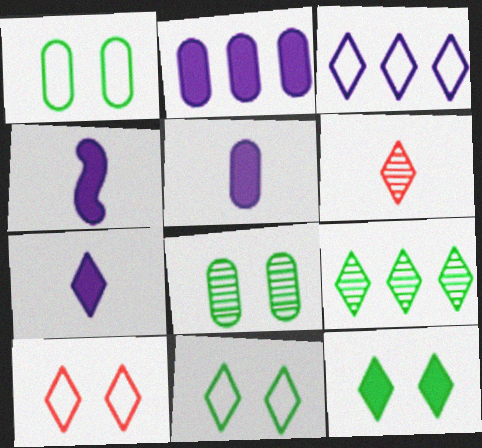[[3, 6, 12], 
[4, 5, 7], 
[7, 9, 10]]